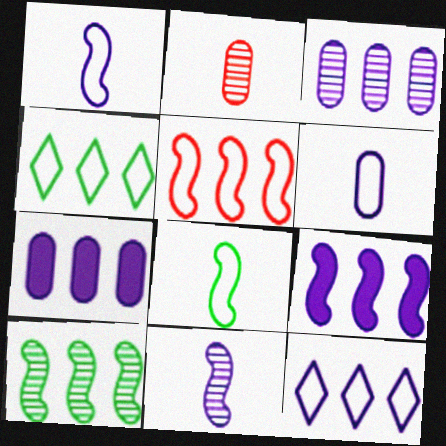[[3, 9, 12], 
[5, 9, 10]]